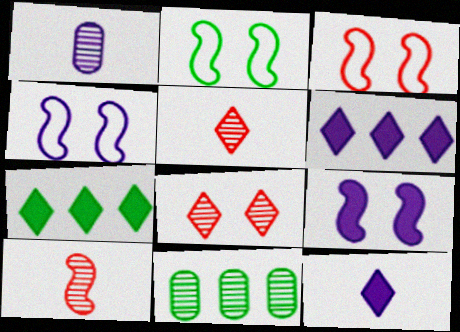[[1, 3, 7], 
[1, 4, 6], 
[2, 3, 4], 
[3, 11, 12]]